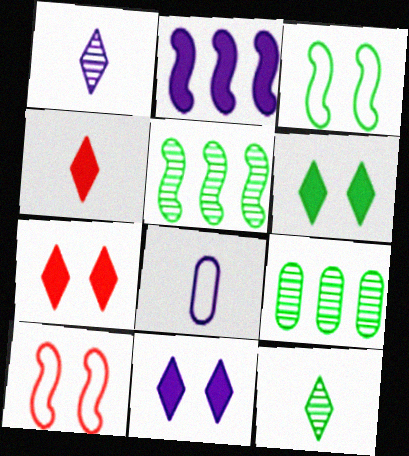[[5, 7, 8], 
[6, 7, 11]]